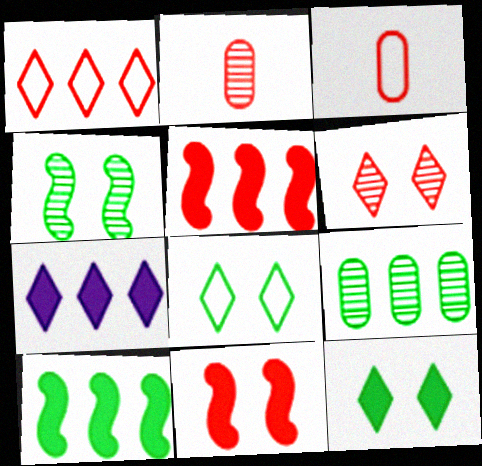[[1, 2, 11], 
[3, 4, 7], 
[3, 5, 6]]